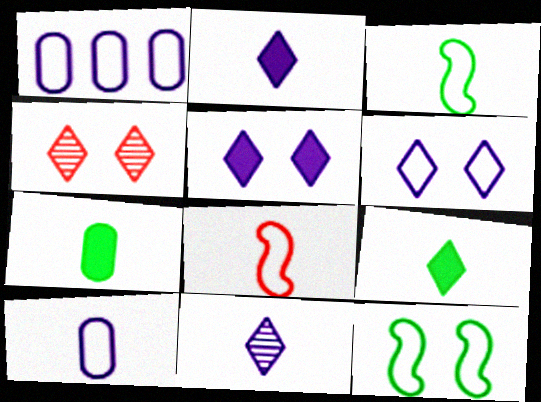[[7, 8, 11]]